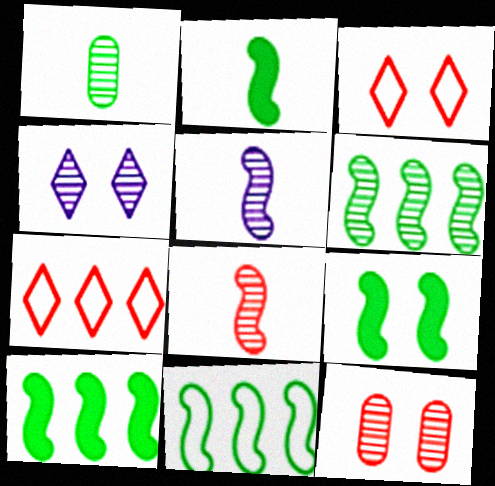[[2, 9, 10], 
[6, 10, 11]]